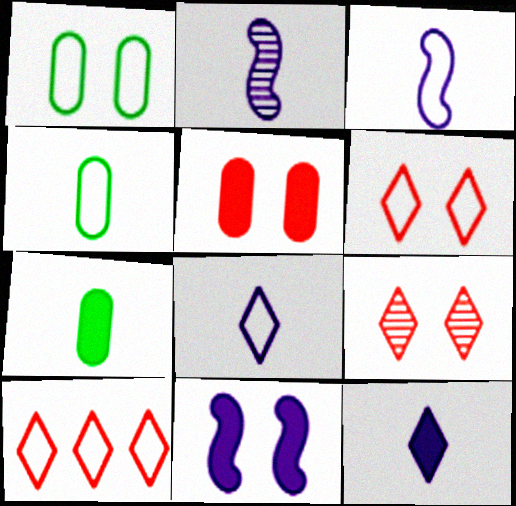[[1, 3, 10], 
[1, 9, 11]]